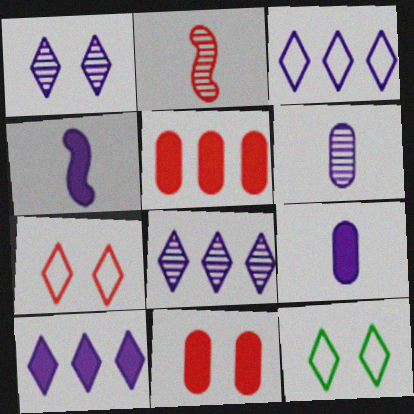[[2, 5, 7], 
[3, 8, 10]]